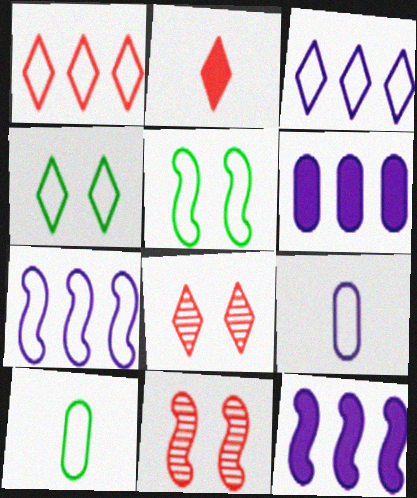[[1, 2, 8], 
[1, 5, 9], 
[8, 10, 12]]